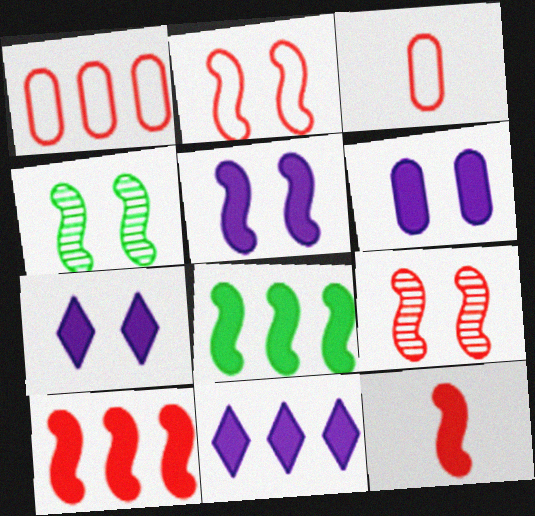[[2, 4, 5], 
[3, 4, 11], 
[5, 6, 7], 
[5, 8, 12]]